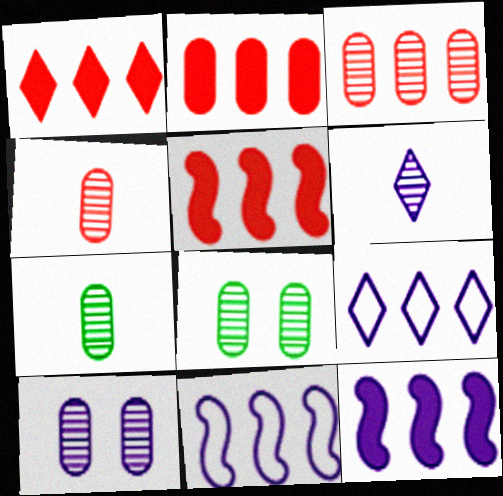[[1, 2, 5], 
[3, 7, 10]]